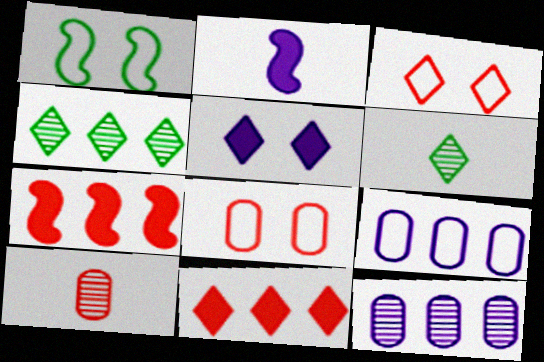[[2, 4, 8], 
[3, 7, 10], 
[4, 7, 9]]